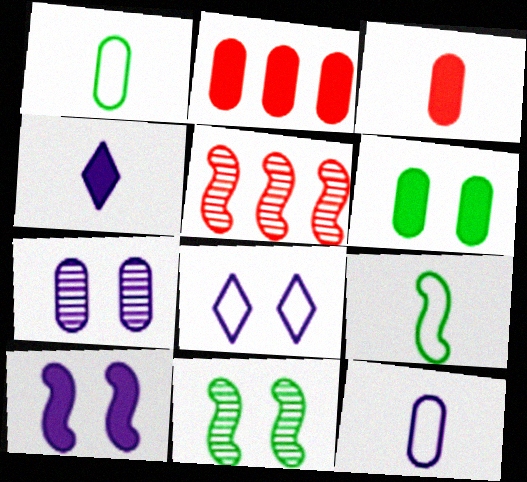[[1, 2, 7], 
[5, 9, 10], 
[7, 8, 10]]